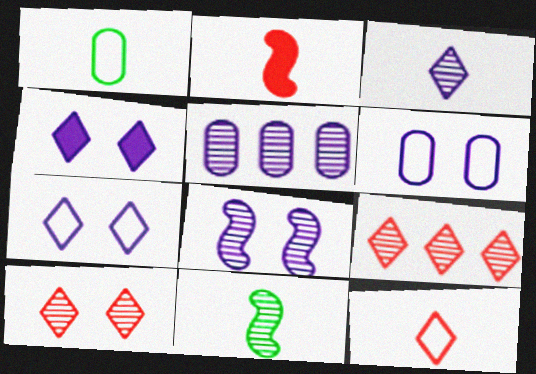[[1, 2, 3], 
[3, 5, 8], 
[4, 6, 8], 
[5, 10, 11]]